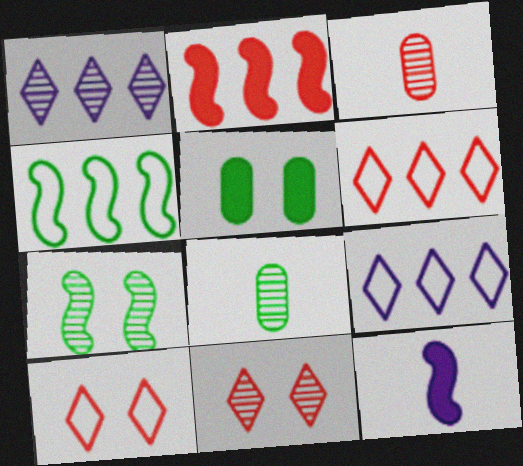[[1, 3, 7], 
[2, 3, 10]]